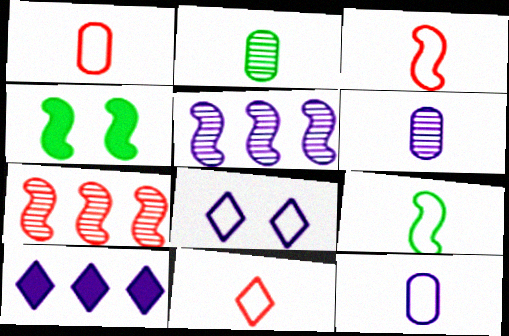[[1, 3, 11], 
[3, 4, 5], 
[9, 11, 12]]